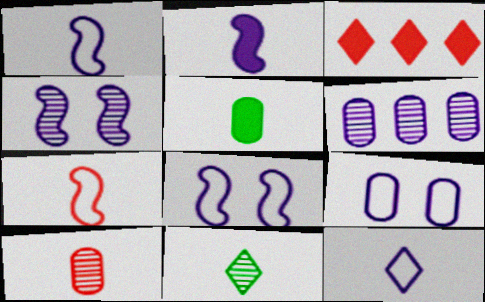[]